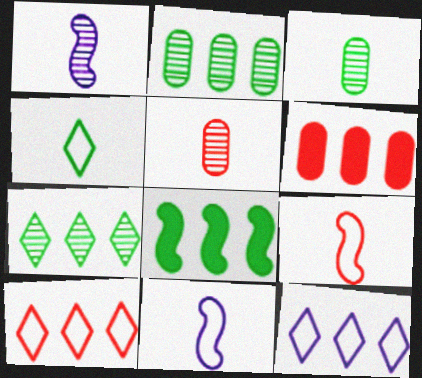[]